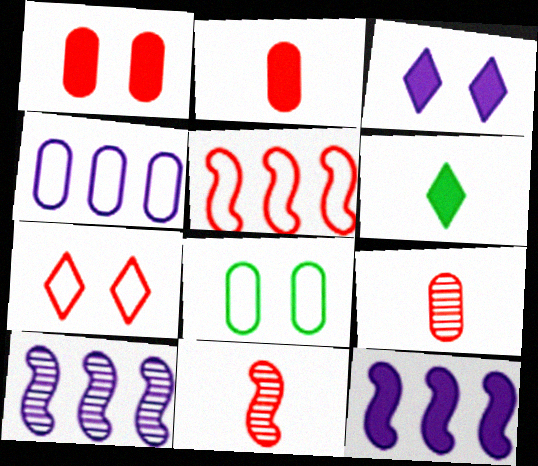[[1, 6, 12]]